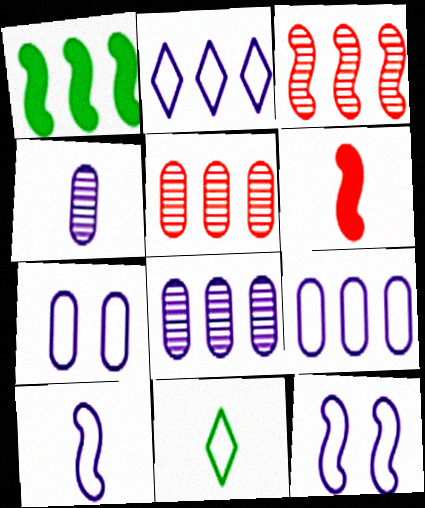[[1, 2, 5], 
[2, 7, 10], 
[4, 6, 11]]